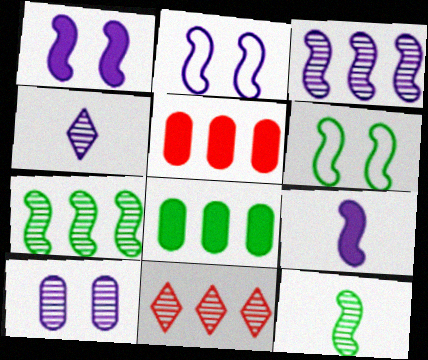[[2, 3, 9], 
[3, 4, 10], 
[4, 5, 6], 
[10, 11, 12]]